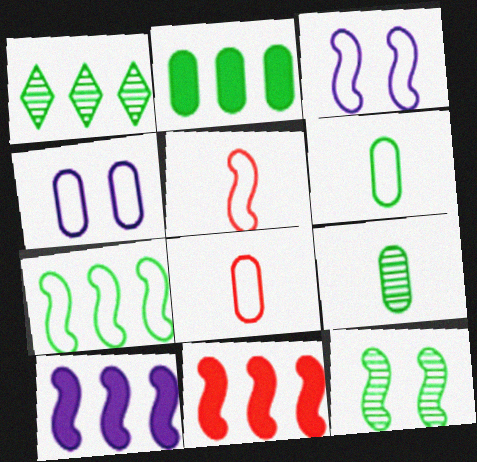[[1, 2, 7], 
[1, 9, 12], 
[3, 5, 7], 
[5, 10, 12]]